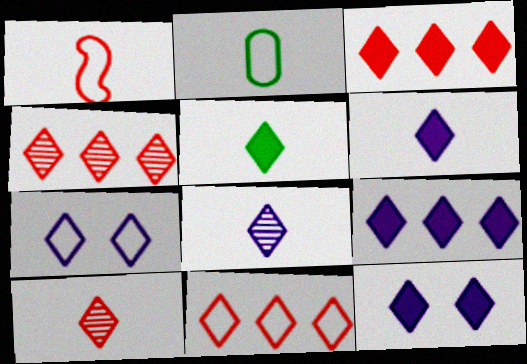[[3, 4, 11], 
[3, 5, 12], 
[4, 5, 7], 
[6, 9, 12], 
[7, 8, 9]]